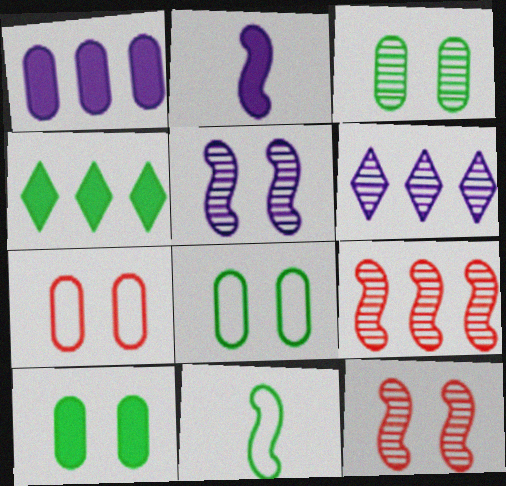[[3, 4, 11], 
[3, 8, 10]]